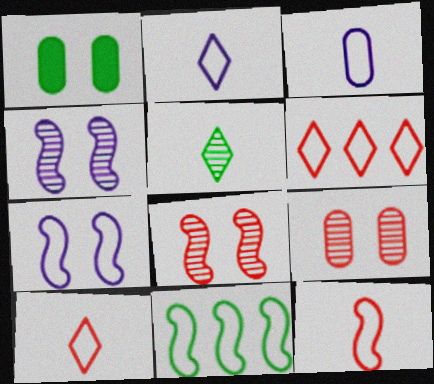[[1, 5, 11], 
[7, 11, 12]]